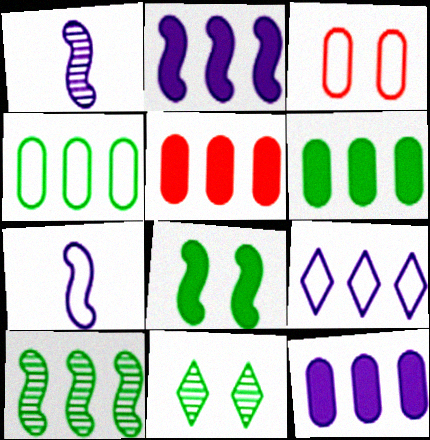[[5, 6, 12], 
[5, 7, 11], 
[5, 9, 10]]